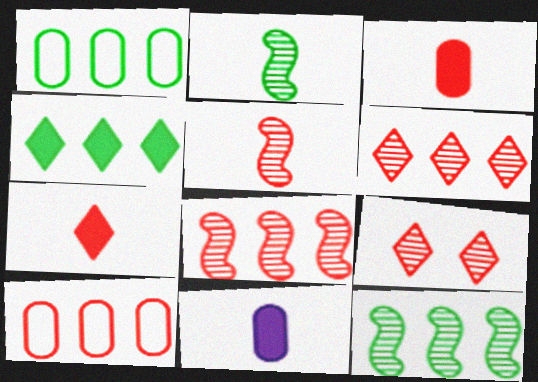[[1, 4, 12]]